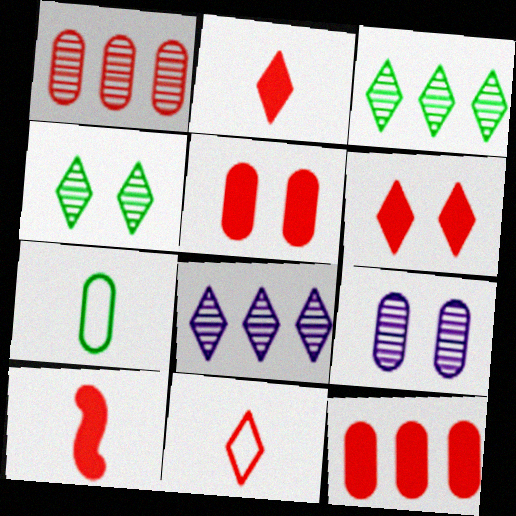[[6, 10, 12], 
[7, 9, 12]]